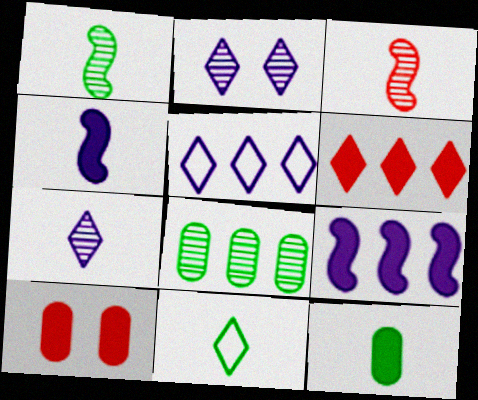[[1, 5, 10], 
[1, 11, 12], 
[2, 3, 8], 
[2, 6, 11]]